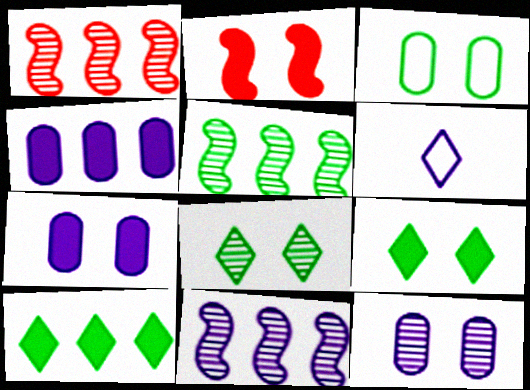[[1, 5, 11], 
[2, 7, 9], 
[6, 7, 11]]